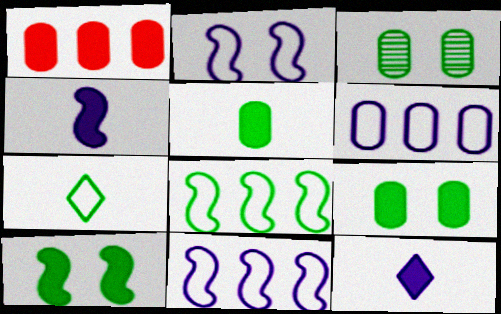[[1, 10, 12]]